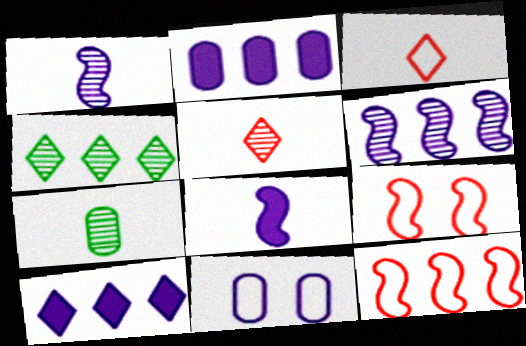[[1, 5, 7], 
[1, 10, 11], 
[2, 4, 12], 
[3, 7, 8], 
[7, 9, 10]]